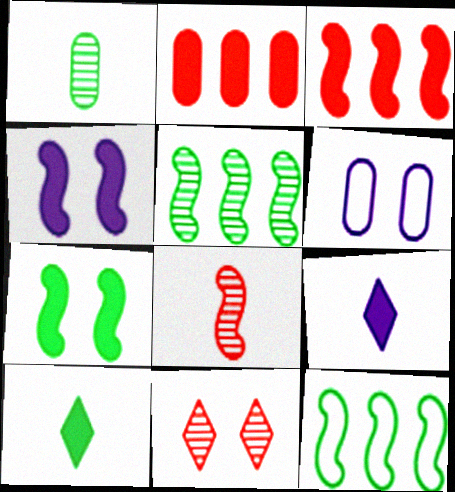[[1, 2, 6], 
[2, 4, 10], 
[2, 7, 9], 
[4, 8, 12], 
[6, 7, 11]]